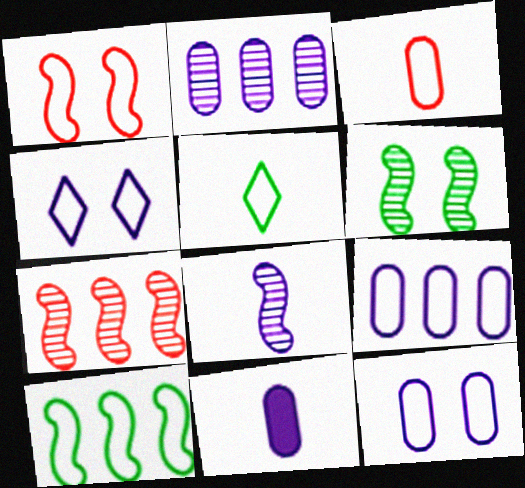[[1, 5, 9], 
[2, 11, 12], 
[3, 4, 10], 
[6, 7, 8]]